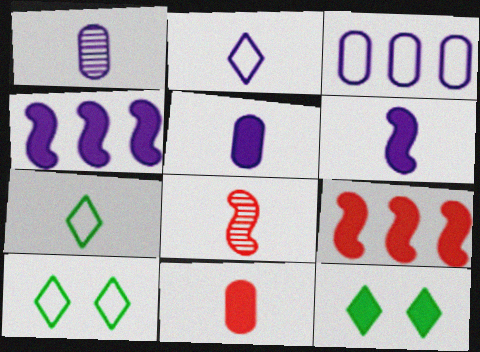[[1, 2, 6], 
[1, 9, 10], 
[3, 8, 12], 
[4, 11, 12], 
[5, 7, 8], 
[5, 9, 12]]